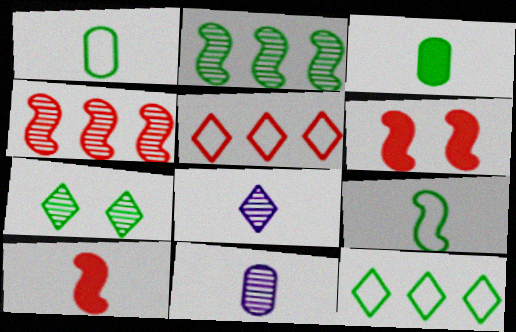[[1, 8, 10], 
[4, 7, 11], 
[6, 11, 12]]